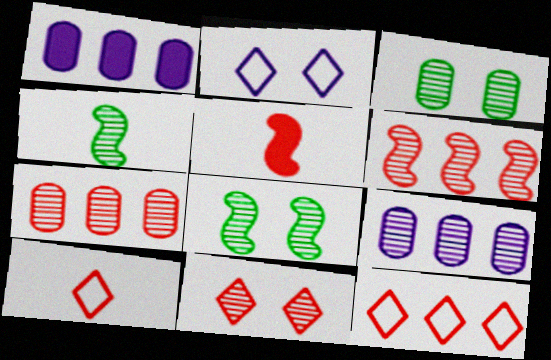[[1, 8, 10], 
[4, 9, 11]]